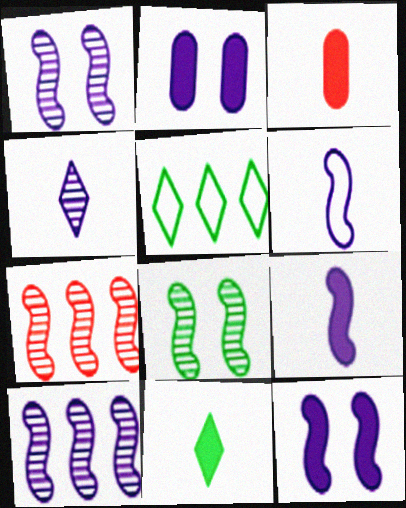[[1, 3, 5], 
[3, 9, 11], 
[6, 10, 12]]